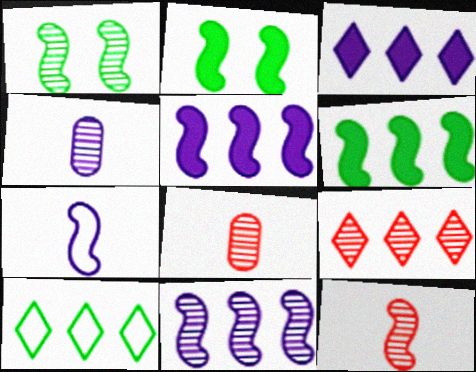[[1, 4, 9], 
[1, 11, 12], 
[3, 9, 10]]